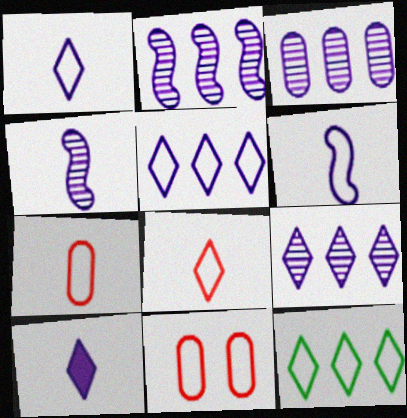[[2, 3, 9], 
[6, 11, 12]]